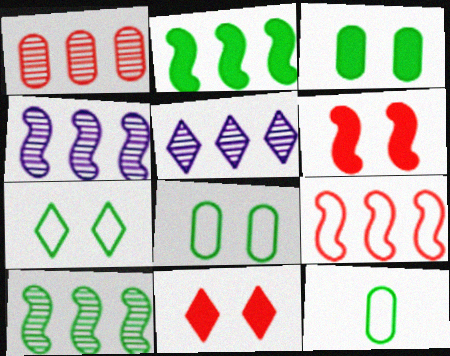[[1, 5, 10], 
[2, 4, 9], 
[4, 11, 12], 
[5, 6, 12]]